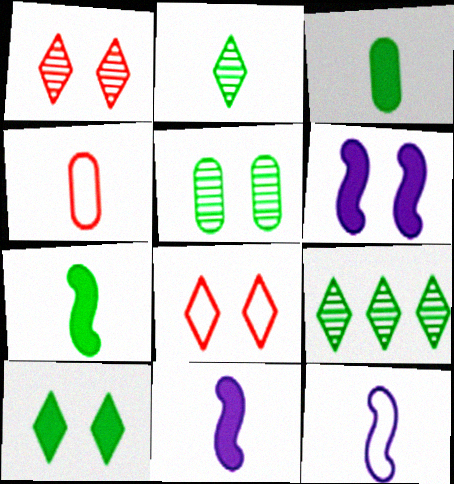[[2, 4, 11], 
[4, 6, 9], 
[5, 6, 8]]